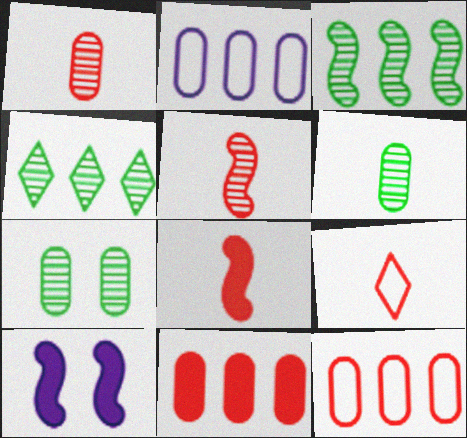[[1, 8, 9]]